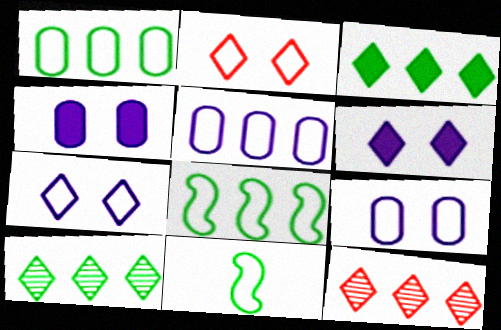[[2, 5, 11], 
[4, 11, 12]]